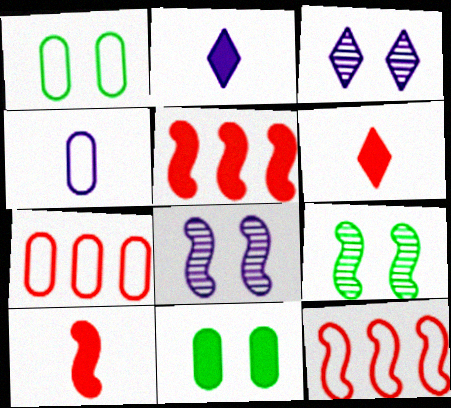[[1, 4, 7], 
[2, 5, 11], 
[2, 7, 9]]